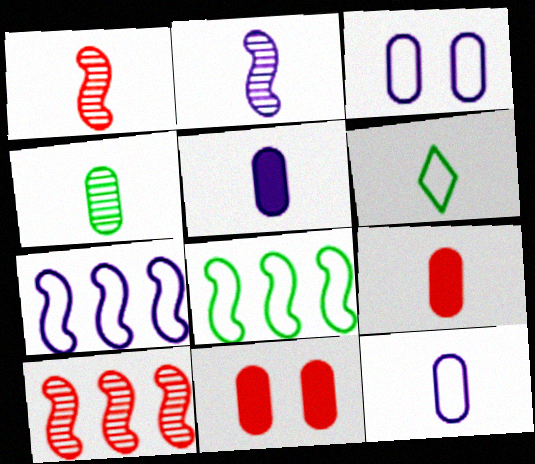[[1, 5, 6], 
[2, 6, 9], 
[4, 9, 12]]